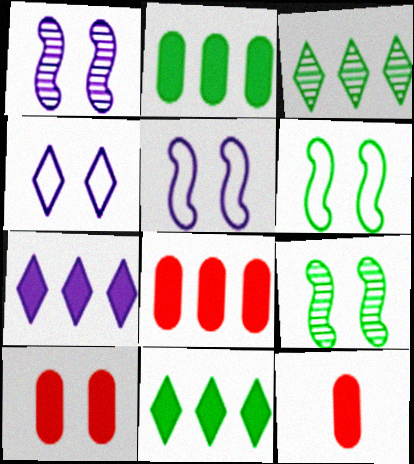[[3, 5, 12], 
[4, 9, 10], 
[8, 10, 12]]